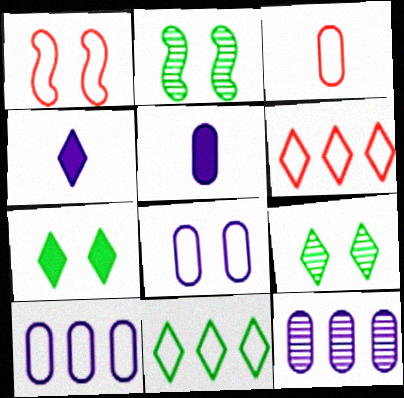[[1, 3, 6], 
[2, 5, 6], 
[4, 6, 9], 
[5, 8, 12]]